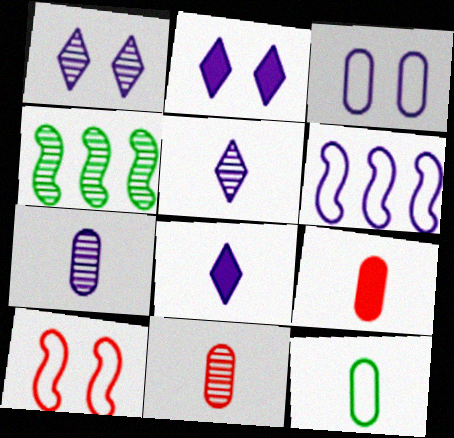[[1, 4, 11], 
[2, 6, 7], 
[7, 9, 12]]